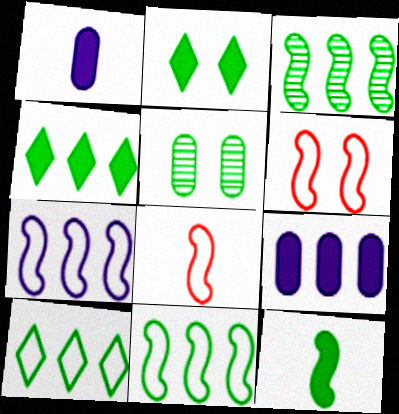[[5, 10, 12]]